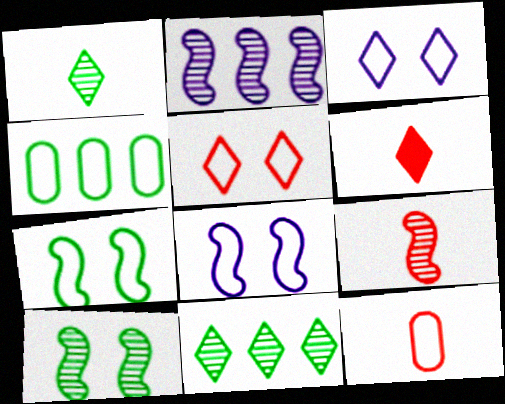[[2, 9, 10], 
[3, 6, 11], 
[6, 9, 12]]